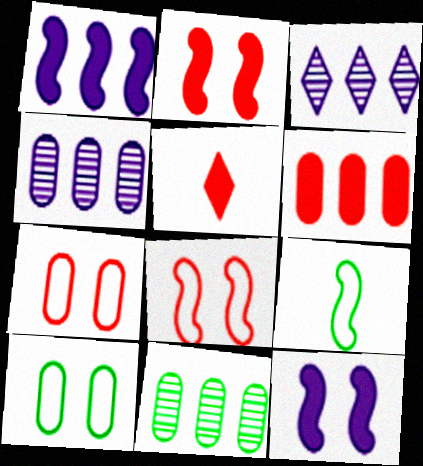[[2, 5, 6]]